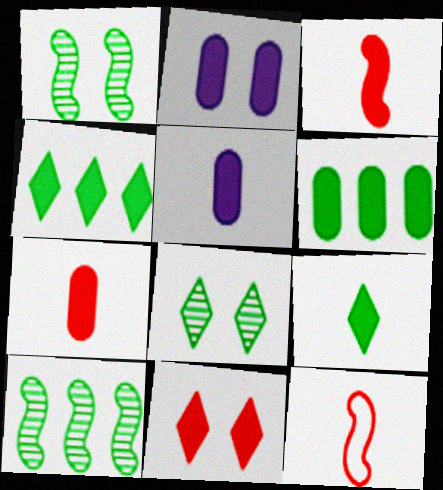[[2, 3, 4], 
[2, 6, 7], 
[3, 5, 9]]